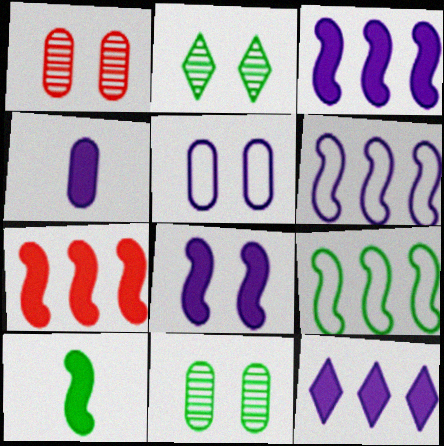[[4, 8, 12], 
[7, 8, 10]]